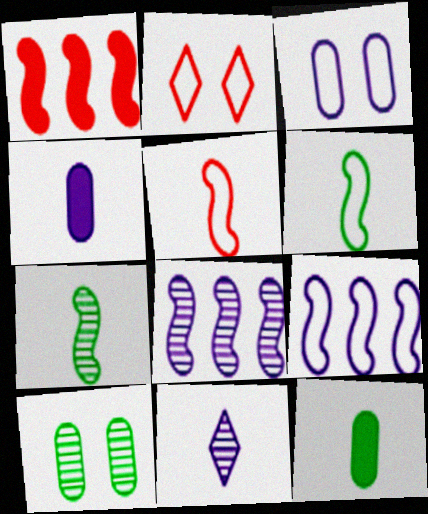[[2, 8, 12], 
[5, 11, 12]]